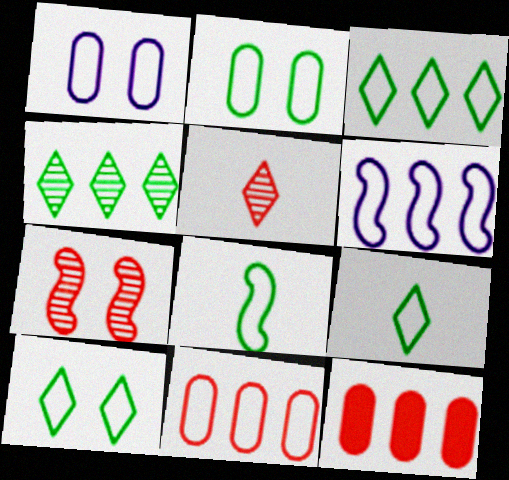[[2, 3, 8], 
[3, 6, 11], 
[3, 9, 10], 
[4, 6, 12]]